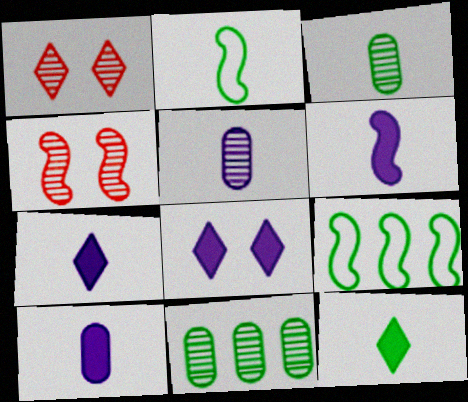[[1, 9, 10], 
[2, 3, 12], 
[4, 6, 9], 
[6, 7, 10]]